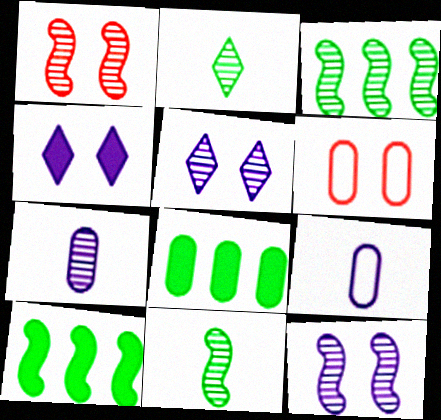[[6, 7, 8]]